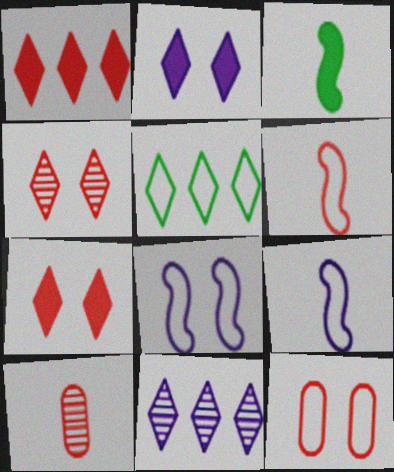[[1, 5, 11], 
[3, 11, 12], 
[5, 9, 12]]